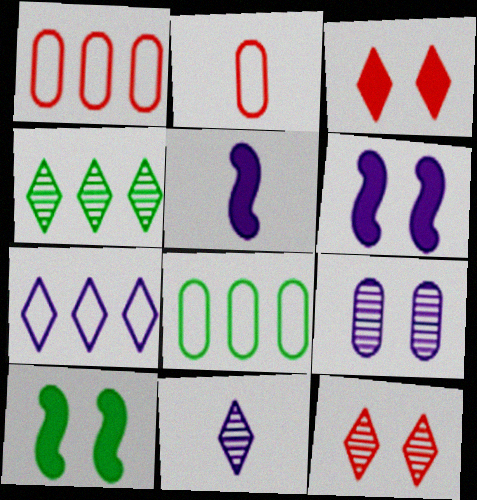[[1, 10, 11], 
[2, 4, 6], 
[4, 11, 12], 
[5, 7, 9], 
[5, 8, 12]]